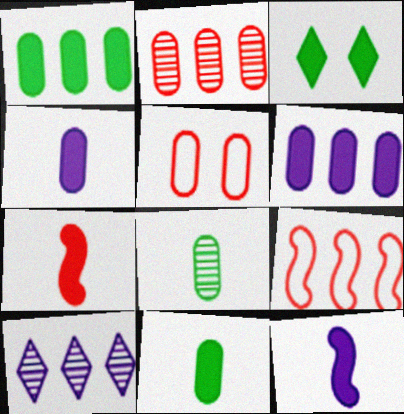[[1, 9, 10], 
[3, 6, 7], 
[5, 6, 8]]